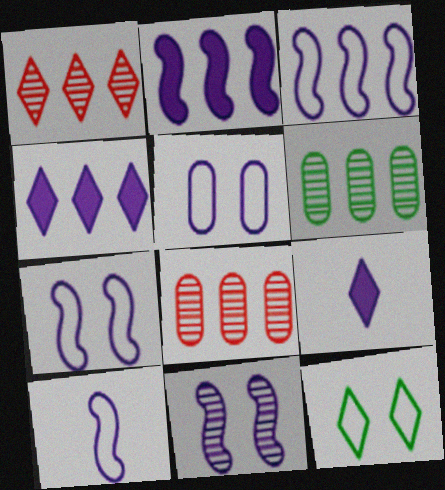[[1, 9, 12], 
[2, 10, 11], 
[3, 7, 10]]